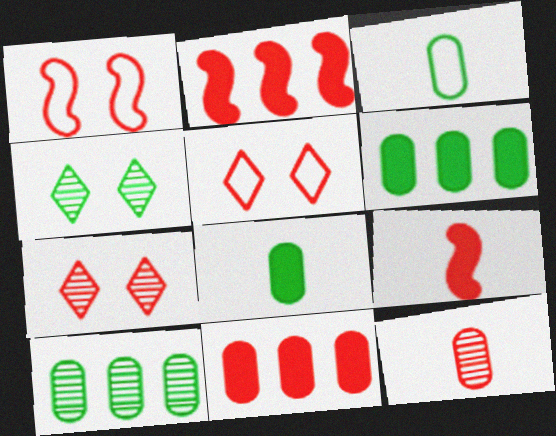[[2, 5, 12]]